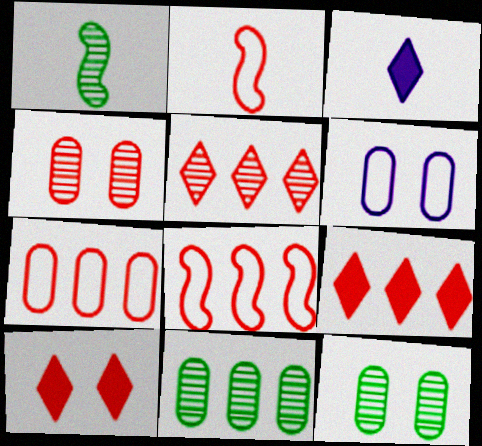[[1, 6, 9], 
[2, 4, 9], 
[3, 8, 12]]